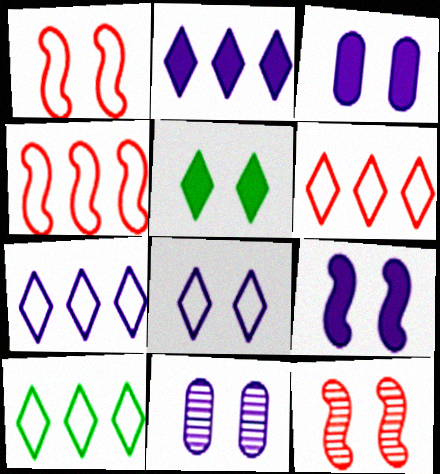[[1, 5, 11], 
[6, 7, 10], 
[8, 9, 11]]